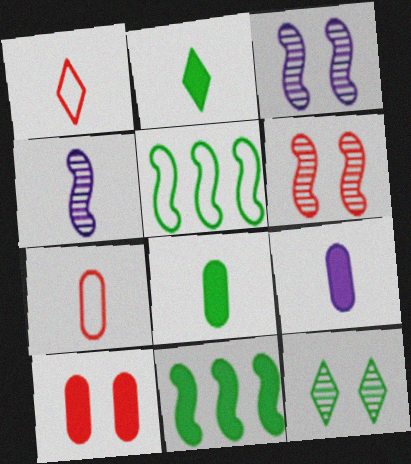[[1, 4, 8], 
[2, 4, 7], 
[5, 8, 12]]